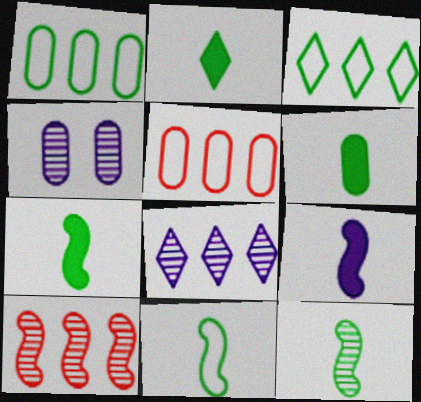[[2, 6, 7], 
[4, 5, 6], 
[7, 11, 12]]